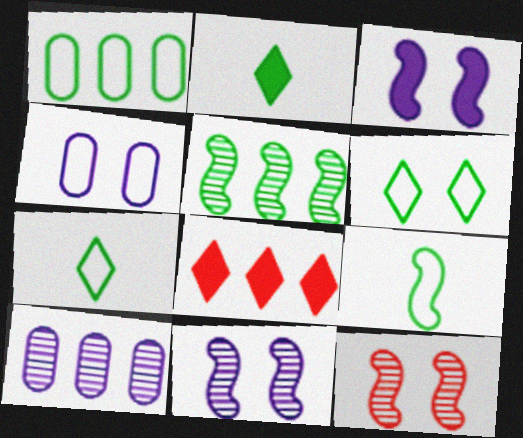[[1, 6, 9]]